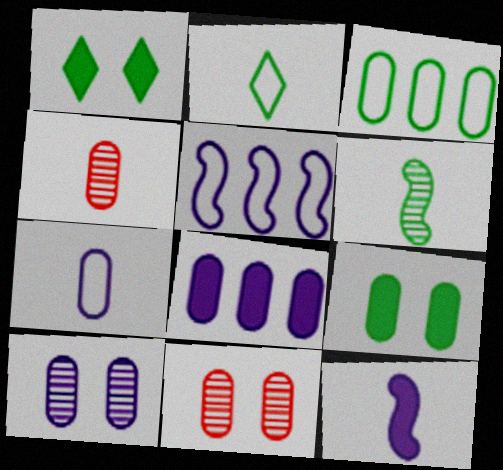[[1, 3, 6], 
[1, 4, 5], 
[2, 4, 12], 
[7, 8, 10]]